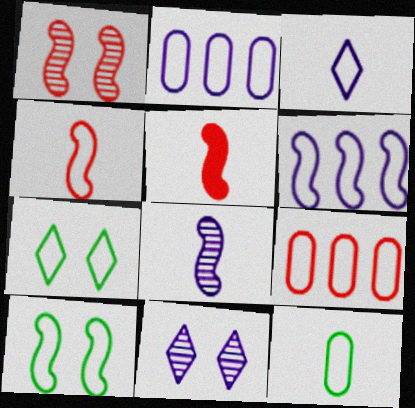[[2, 4, 7], 
[3, 4, 12], 
[3, 9, 10], 
[4, 6, 10]]